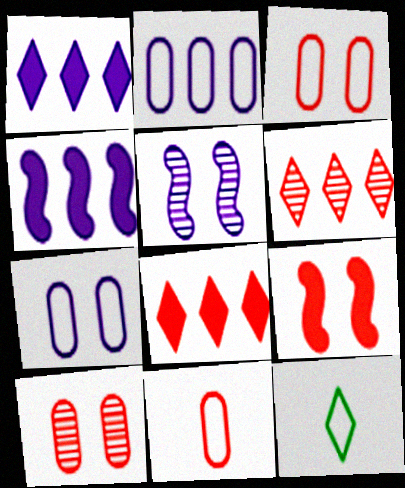[[4, 10, 12], 
[6, 9, 11]]